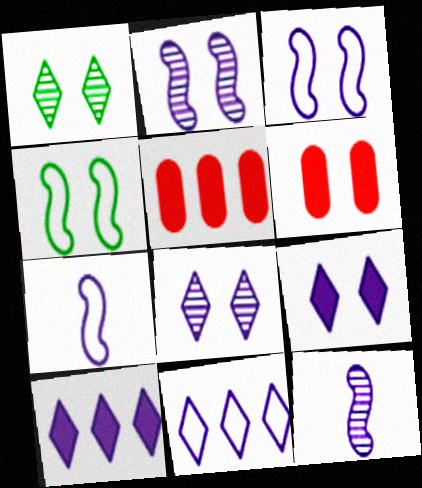[[1, 3, 6], 
[1, 5, 7], 
[4, 6, 8]]